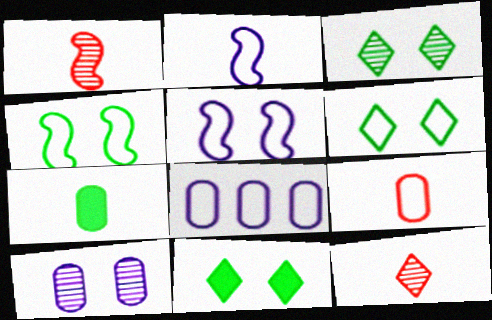[[1, 8, 11], 
[2, 7, 12], 
[3, 6, 11]]